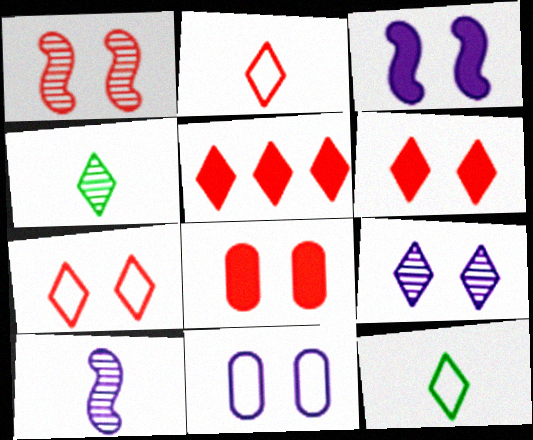[[1, 7, 8], 
[3, 9, 11], 
[5, 9, 12]]